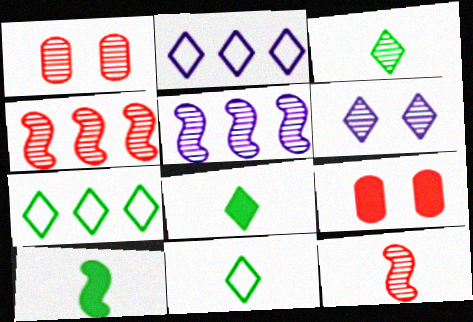[[1, 2, 10], 
[1, 3, 5], 
[3, 8, 11], 
[5, 9, 11]]